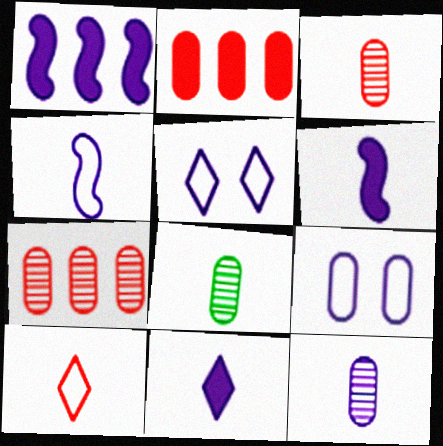[[1, 5, 12], 
[2, 8, 9], 
[3, 8, 12], 
[4, 11, 12], 
[6, 8, 10]]